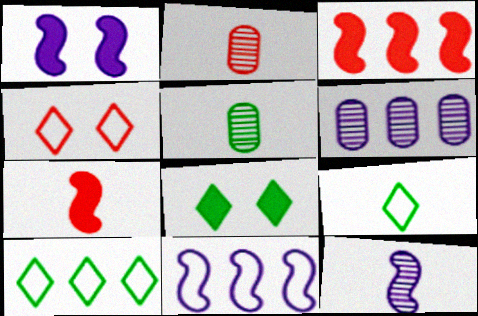[[1, 2, 10], 
[1, 11, 12], 
[2, 3, 4], 
[2, 8, 11], 
[3, 6, 10]]